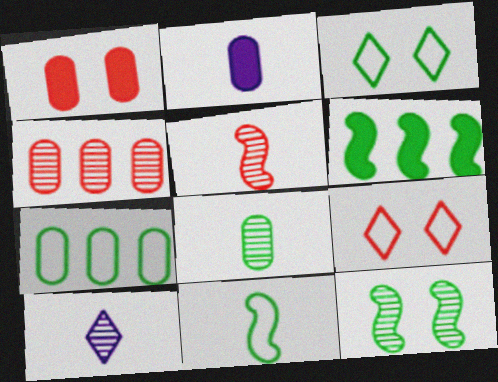[[3, 6, 8], 
[3, 7, 11], 
[4, 10, 12], 
[5, 8, 10], 
[6, 11, 12]]